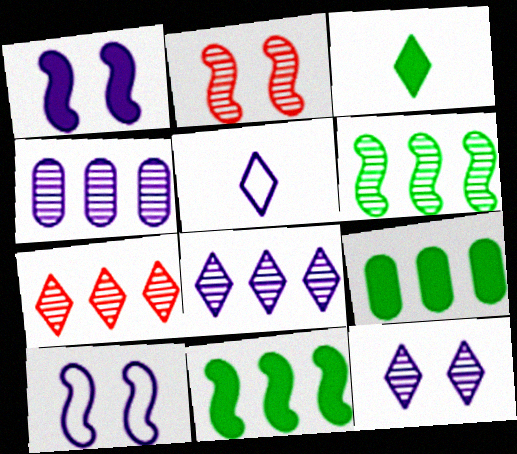[[1, 4, 5], 
[2, 5, 9], 
[4, 6, 7]]